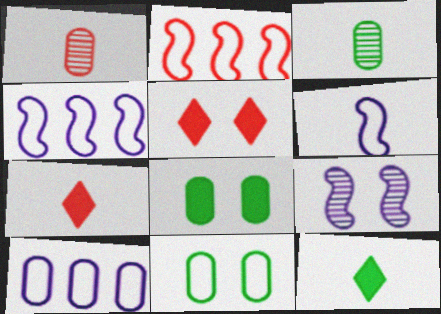[[1, 2, 5], 
[1, 6, 12], 
[1, 8, 10], 
[3, 4, 5], 
[3, 6, 7], 
[5, 9, 11]]